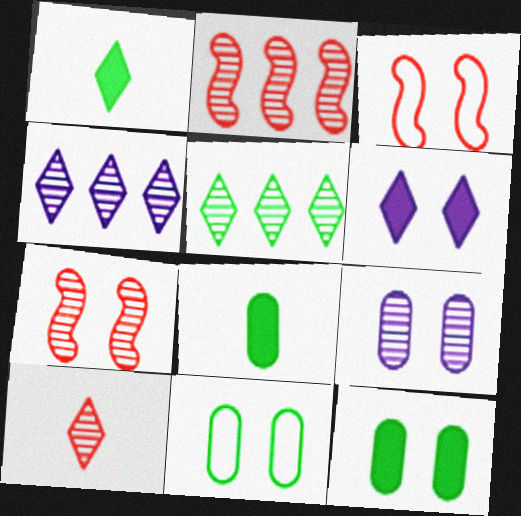[[3, 4, 8], 
[6, 7, 11]]